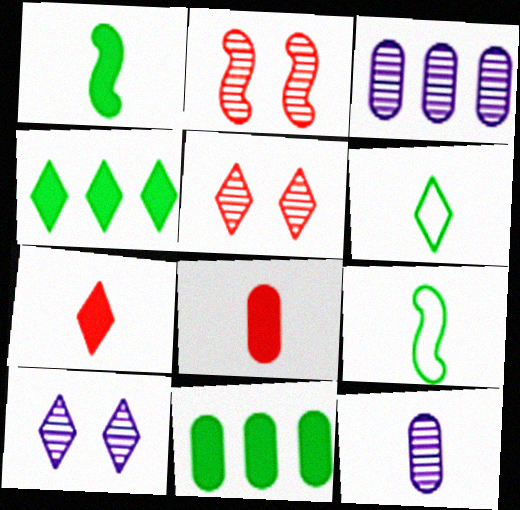[[7, 9, 12]]